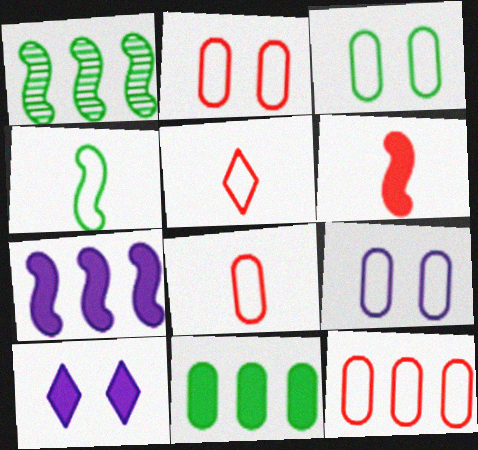[[1, 8, 10], 
[2, 3, 9], 
[2, 8, 12], 
[6, 10, 11]]